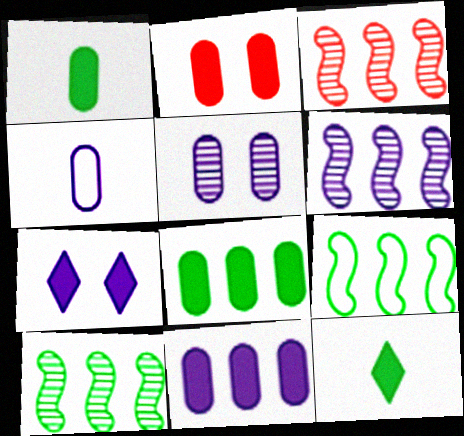[[1, 2, 11], 
[3, 6, 10], 
[4, 5, 11], 
[4, 6, 7]]